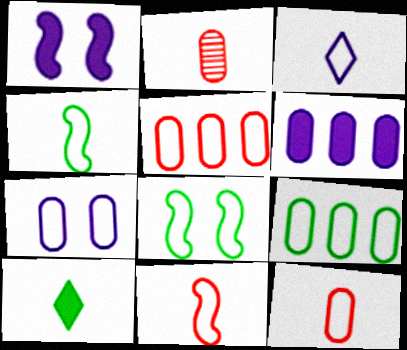[[3, 4, 12], 
[3, 5, 8], 
[7, 9, 12]]